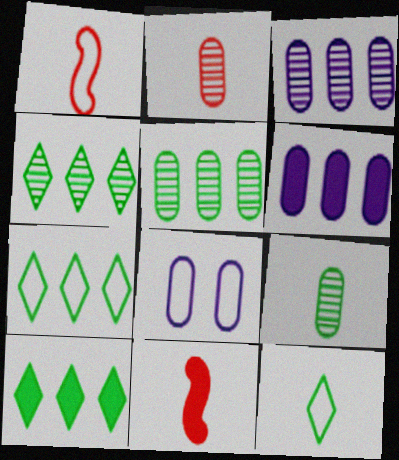[[1, 7, 8], 
[4, 7, 10], 
[4, 8, 11]]